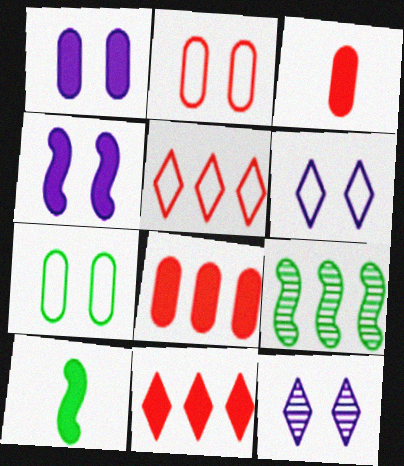[[1, 10, 11], 
[3, 6, 9]]